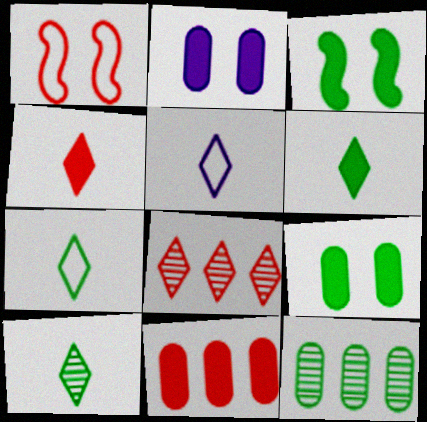[[3, 7, 12], 
[4, 5, 10], 
[6, 7, 10]]